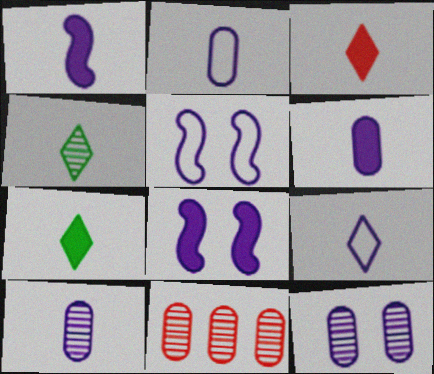[[1, 9, 10], 
[2, 6, 10], 
[3, 4, 9], 
[5, 7, 11]]